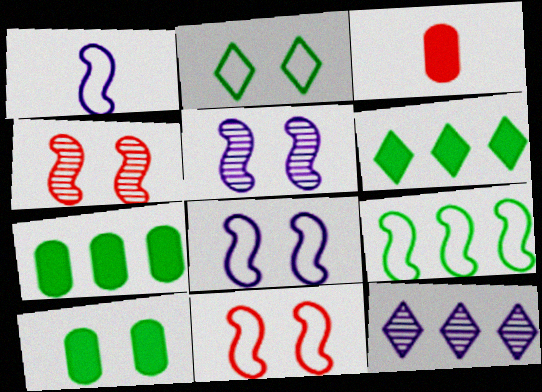[[1, 9, 11]]